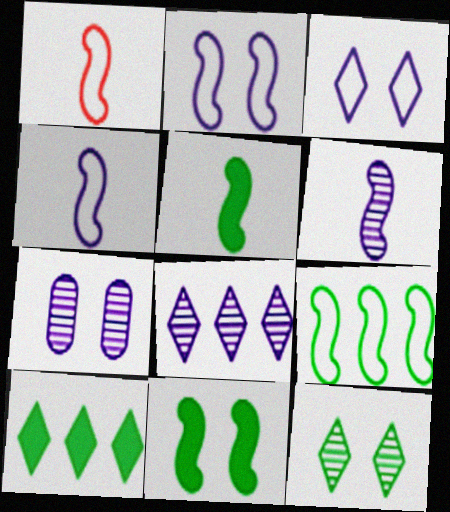[[1, 2, 9], 
[1, 5, 6], 
[1, 7, 10], 
[6, 7, 8]]